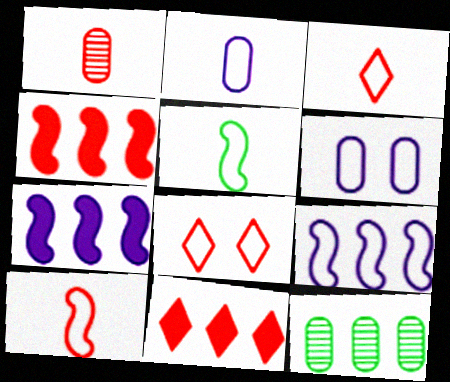[[1, 4, 8], 
[2, 3, 5], 
[9, 11, 12]]